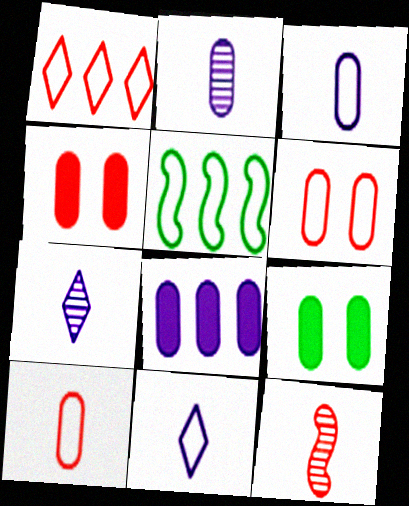[[1, 4, 12], 
[4, 5, 7], 
[5, 6, 11]]